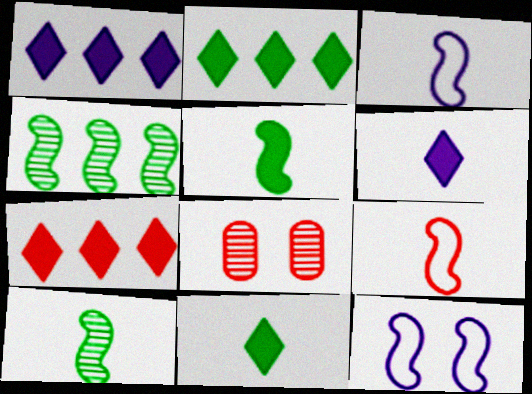[[1, 2, 7], 
[2, 3, 8], 
[7, 8, 9]]